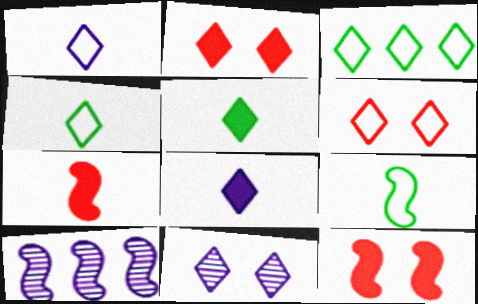[[1, 3, 6], 
[9, 10, 12]]